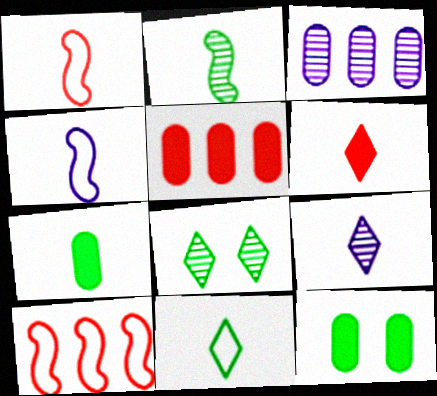[[1, 7, 9], 
[2, 7, 11], 
[4, 5, 8], 
[6, 9, 11], 
[9, 10, 12]]